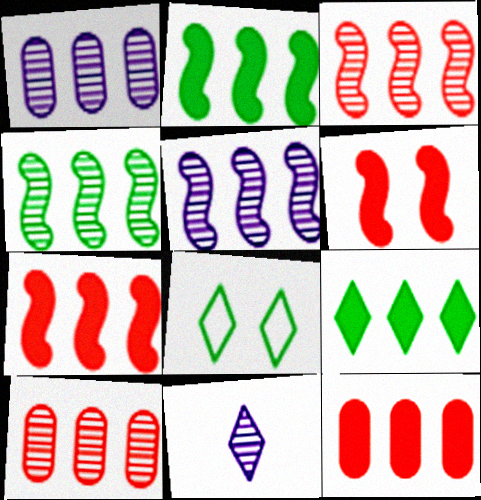[[3, 4, 5]]